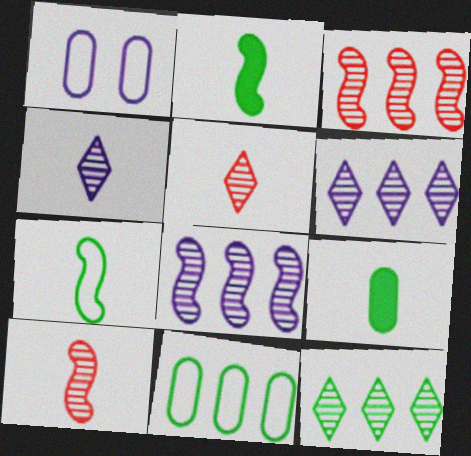[]